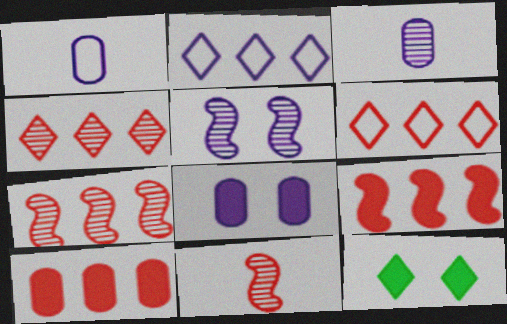[[1, 7, 12], 
[6, 7, 10]]